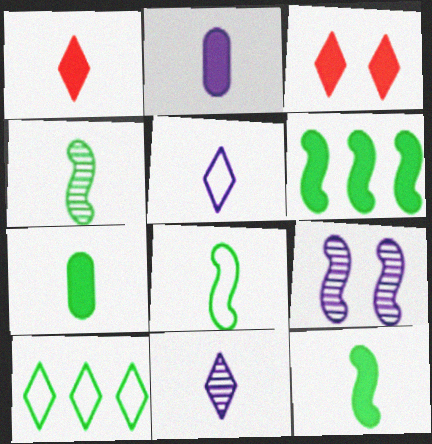[[1, 2, 12], 
[2, 3, 6], 
[3, 10, 11], 
[4, 8, 12]]